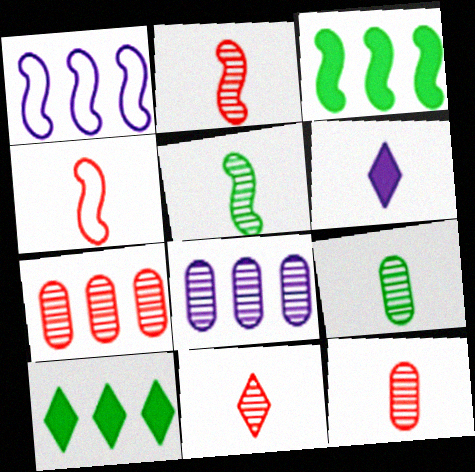[[1, 7, 10], 
[2, 11, 12], 
[4, 6, 9]]